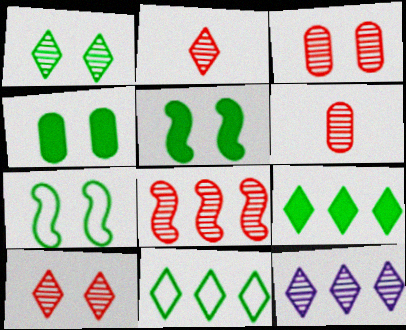[[1, 2, 12], 
[1, 4, 7], 
[2, 3, 8], 
[6, 8, 10]]